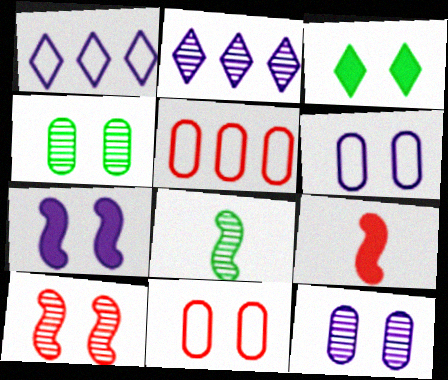[[1, 4, 9], 
[3, 6, 10]]